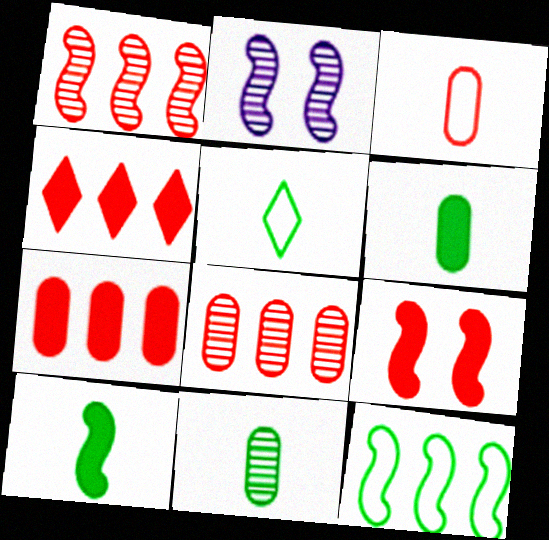[[2, 5, 7], 
[5, 10, 11]]